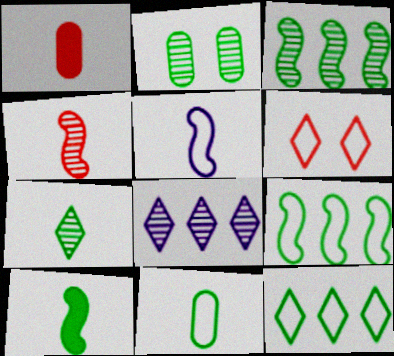[[1, 5, 7], 
[2, 3, 7], 
[2, 4, 8], 
[2, 10, 12], 
[4, 5, 10], 
[7, 10, 11]]